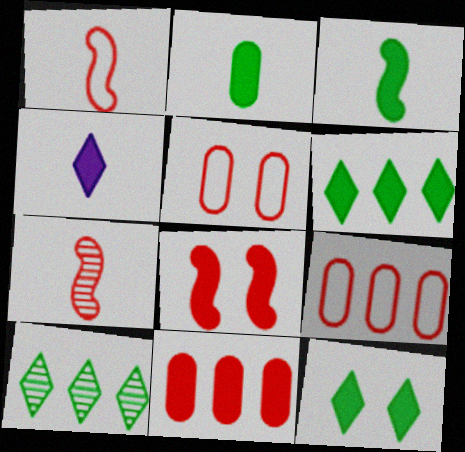[]